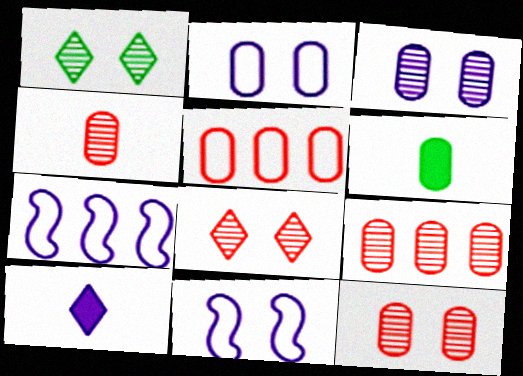[[2, 6, 9], 
[3, 5, 6], 
[3, 7, 10], 
[4, 9, 12], 
[6, 7, 8]]